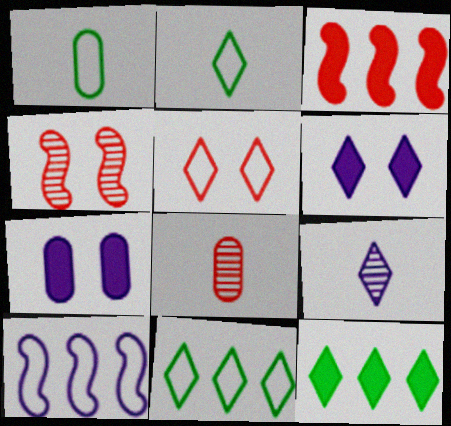[[1, 5, 10], 
[3, 5, 8], 
[5, 9, 12], 
[7, 9, 10]]